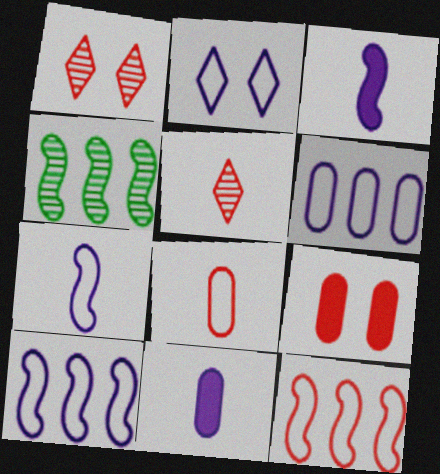[[2, 6, 7], 
[5, 9, 12]]